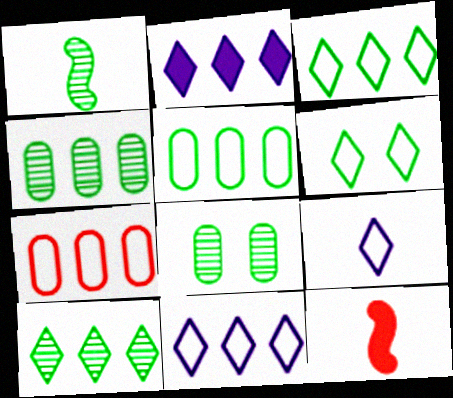[[1, 8, 10], 
[8, 11, 12]]